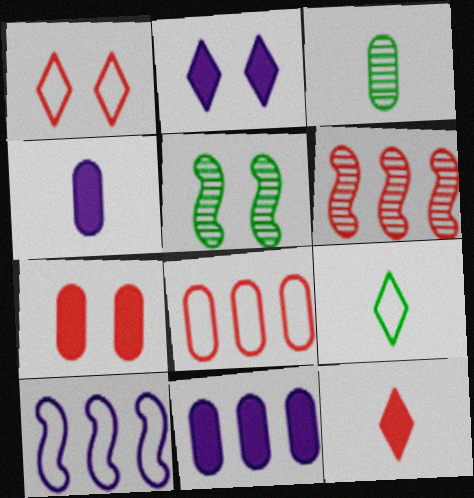[]